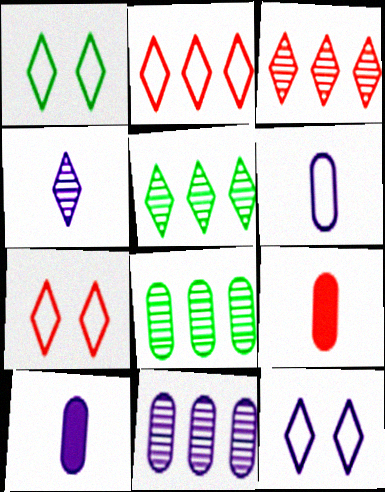[[1, 7, 12]]